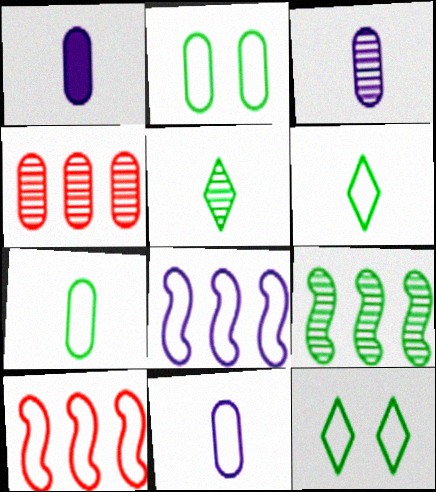[[1, 2, 4], 
[1, 3, 11], 
[10, 11, 12]]